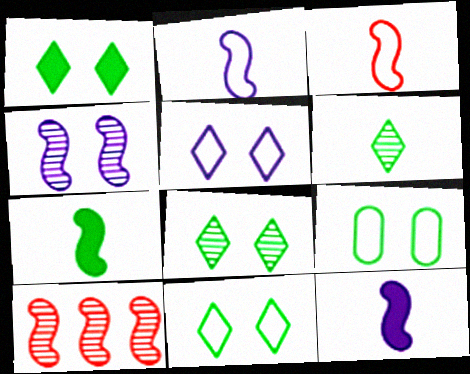[[1, 8, 11]]